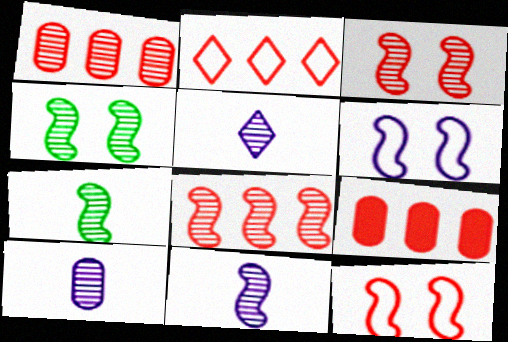[[1, 4, 5], 
[2, 8, 9], 
[4, 8, 11], 
[5, 10, 11]]